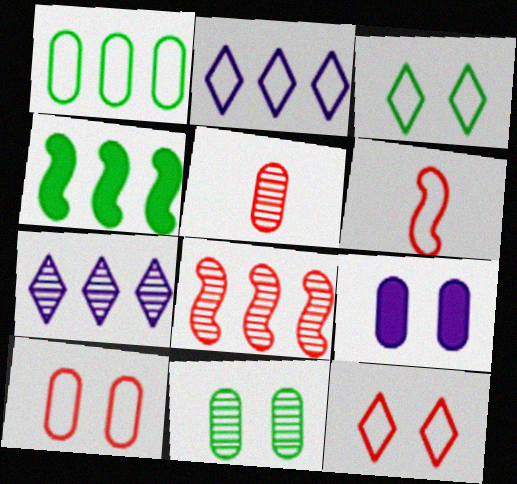[[1, 5, 9], 
[9, 10, 11]]